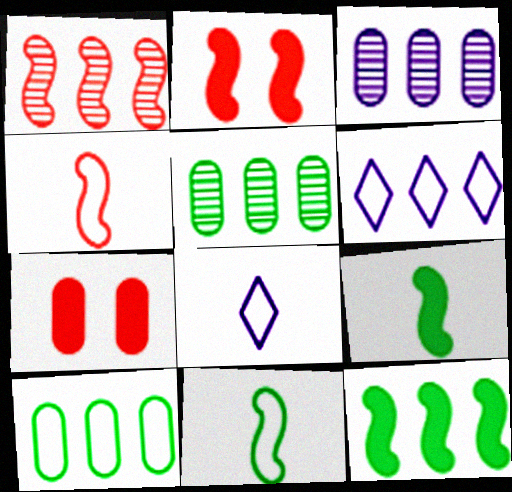[[1, 2, 4], 
[2, 5, 8]]